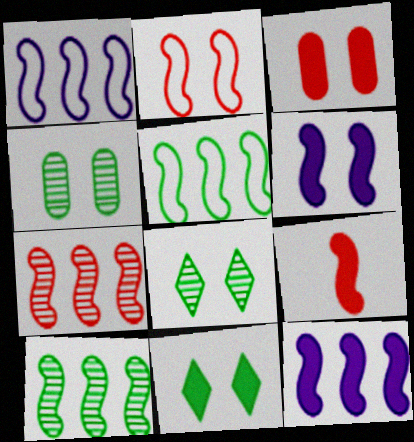[[2, 7, 9], 
[3, 6, 11], 
[5, 7, 12]]